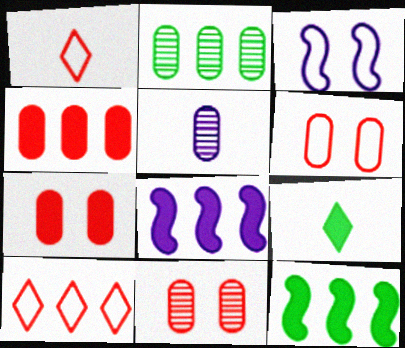[[2, 5, 11], 
[2, 8, 10], 
[6, 7, 11], 
[7, 8, 9]]